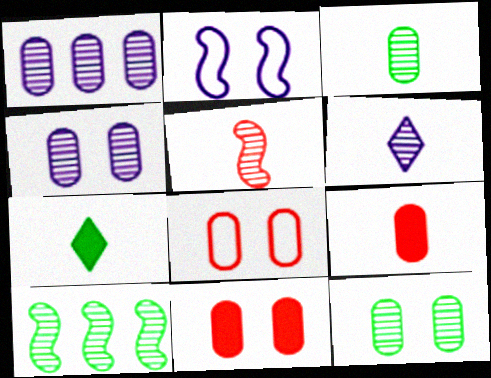[[3, 5, 6]]